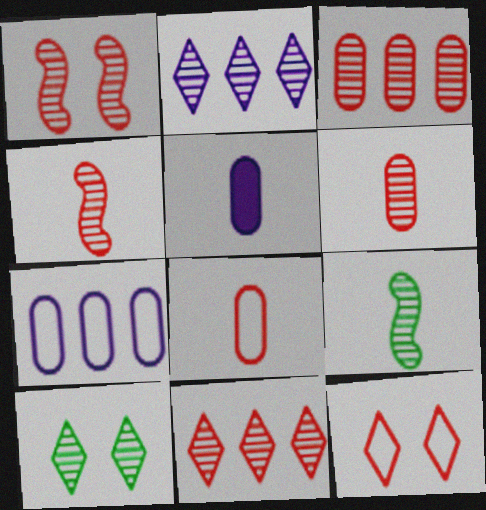[[1, 6, 11]]